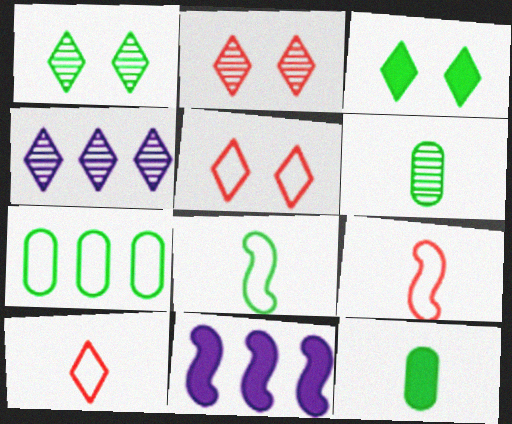[[3, 4, 10], 
[5, 6, 11]]